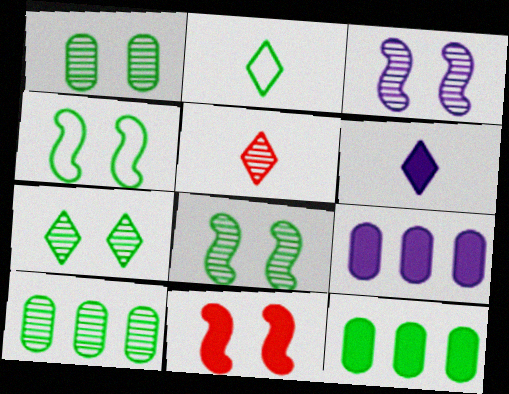[[1, 7, 8], 
[2, 5, 6], 
[2, 8, 12], 
[3, 4, 11], 
[3, 5, 10], 
[4, 5, 9], 
[6, 11, 12]]